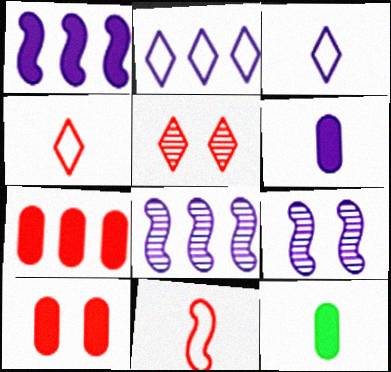[[2, 6, 9], 
[5, 7, 11]]